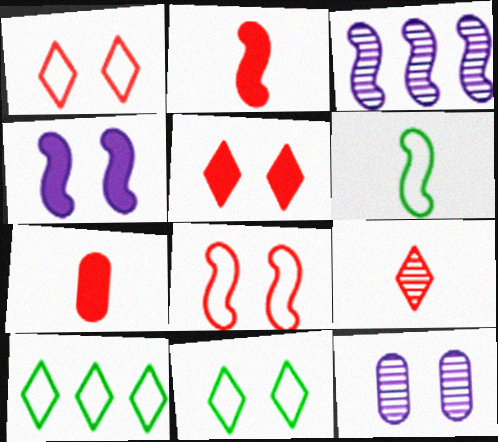[[2, 10, 12], 
[3, 7, 11]]